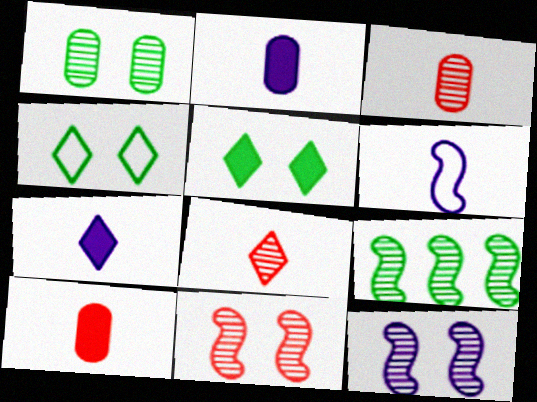[]